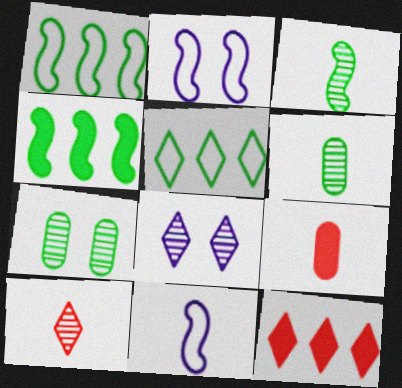[[1, 8, 9], 
[2, 6, 12], 
[7, 11, 12]]